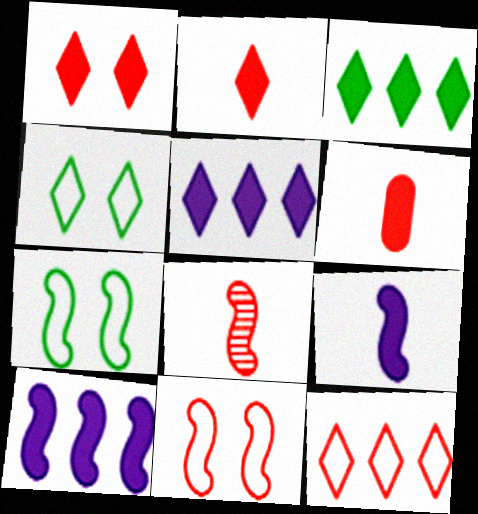[[7, 8, 10]]